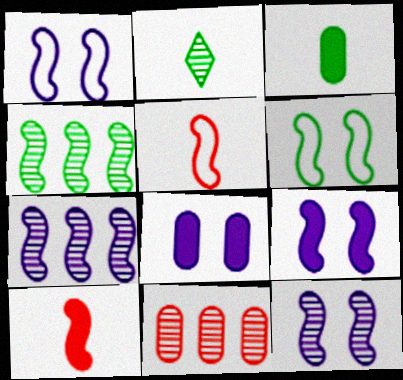[[1, 4, 10], 
[1, 9, 12], 
[2, 11, 12], 
[4, 5, 9], 
[6, 7, 10]]